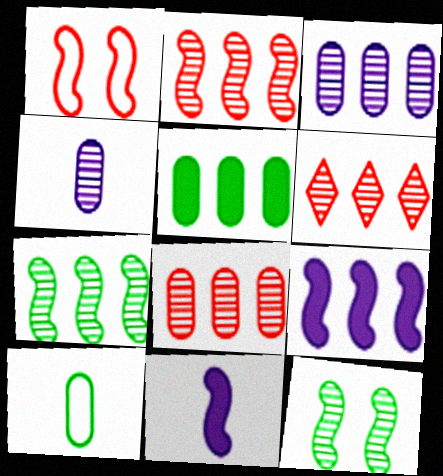[[1, 7, 11], 
[2, 6, 8], 
[3, 6, 7], 
[4, 6, 12]]